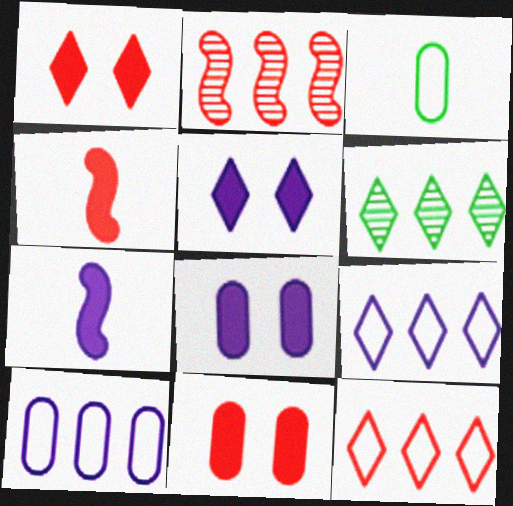[[2, 3, 5]]